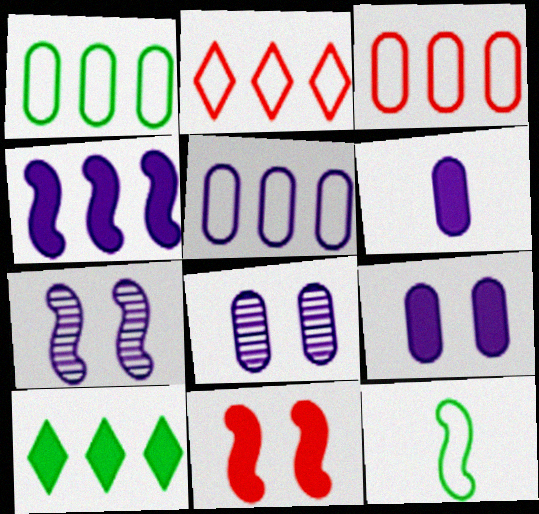[[1, 3, 5], 
[5, 6, 8], 
[6, 10, 11]]